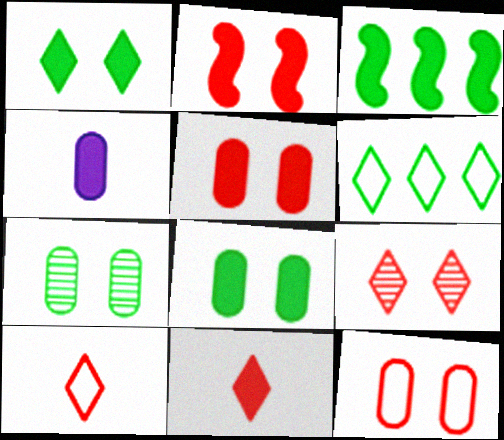[[2, 9, 12]]